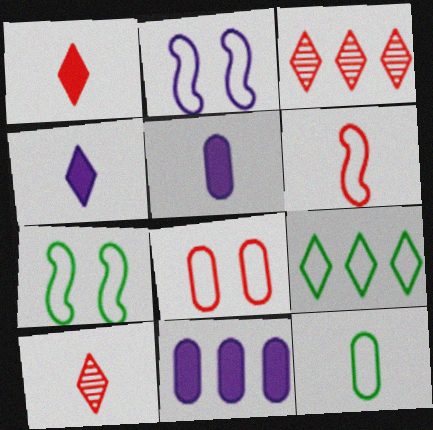[[3, 5, 7], 
[7, 9, 12], 
[7, 10, 11]]